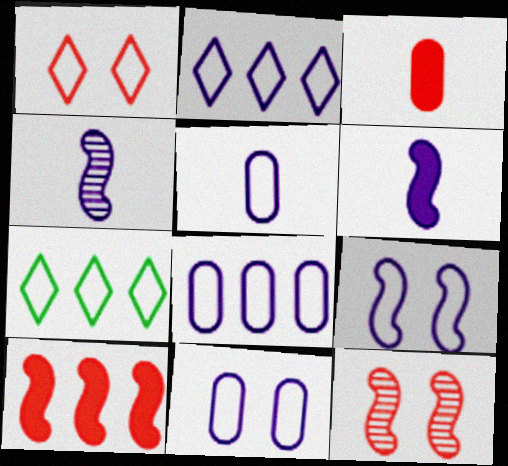[[2, 5, 9], 
[5, 8, 11]]